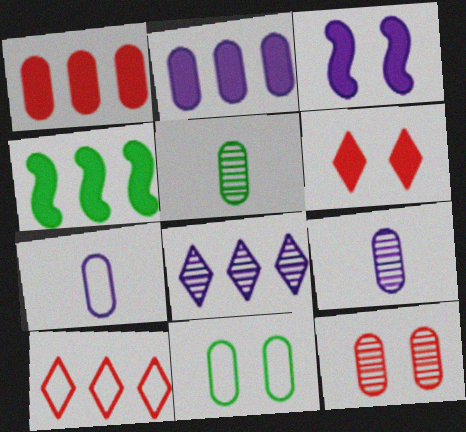[[1, 9, 11], 
[3, 5, 10], 
[3, 7, 8]]